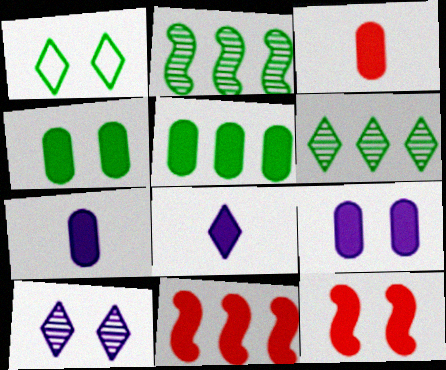[[3, 5, 9], 
[4, 8, 11], 
[5, 8, 12]]